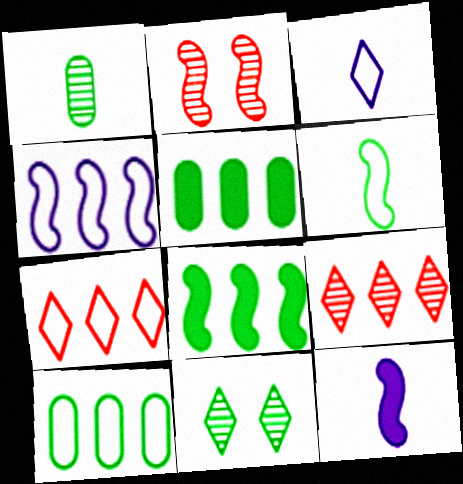[[2, 3, 5], 
[4, 5, 9], 
[4, 7, 10], 
[5, 6, 11]]